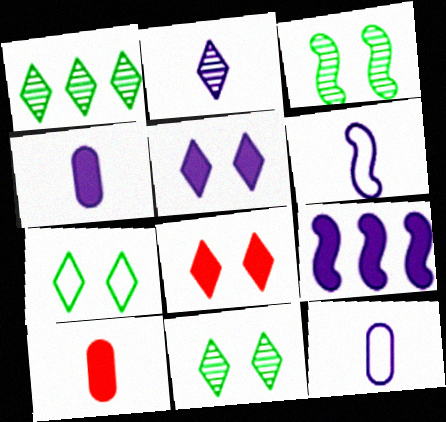[[2, 4, 6], 
[4, 5, 9]]